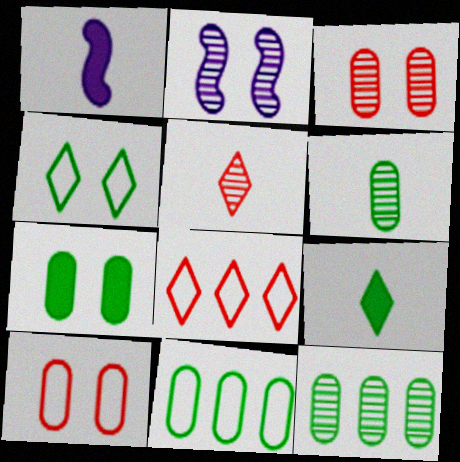[[2, 5, 12], 
[6, 7, 11]]